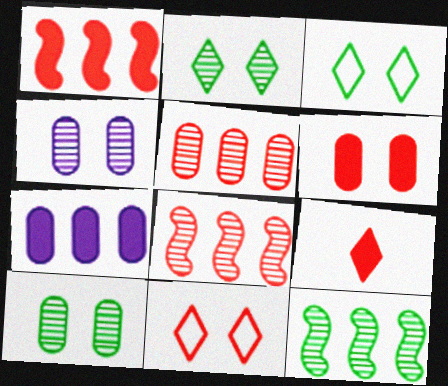[[1, 6, 9]]